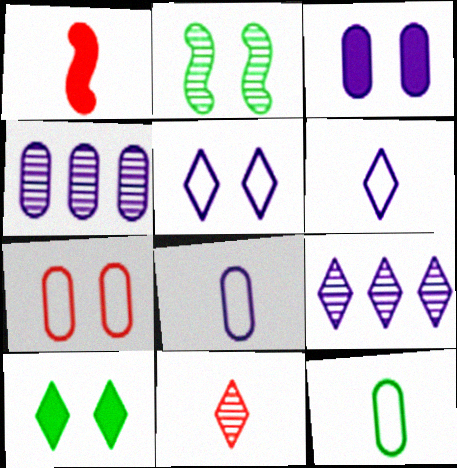[[2, 4, 11], 
[3, 4, 8]]